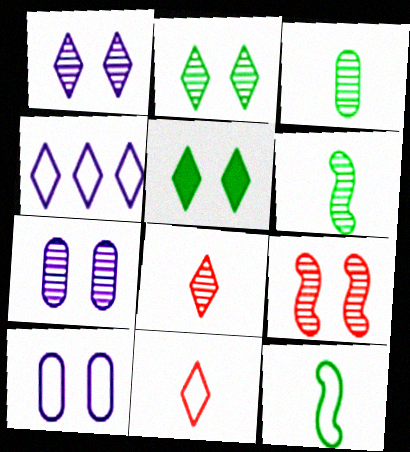[[2, 7, 9], 
[4, 5, 8], 
[5, 9, 10]]